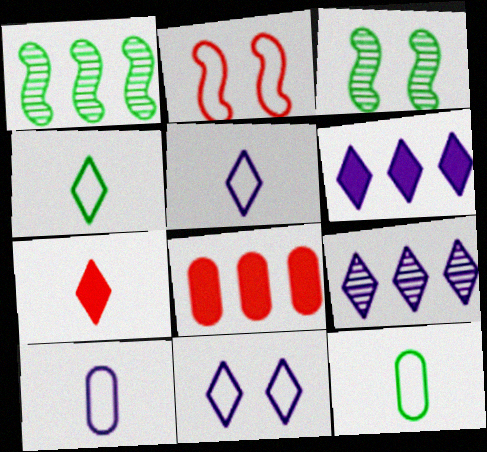[[3, 5, 8]]